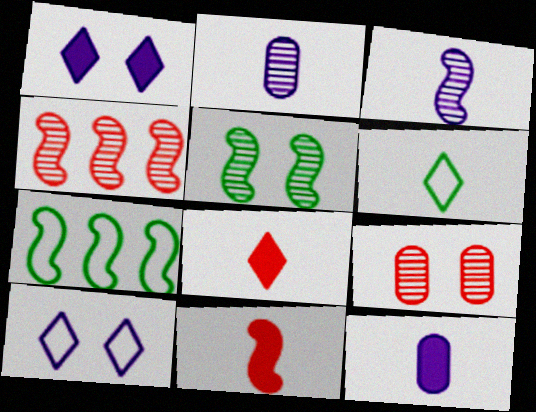[[2, 6, 11], 
[3, 4, 5]]